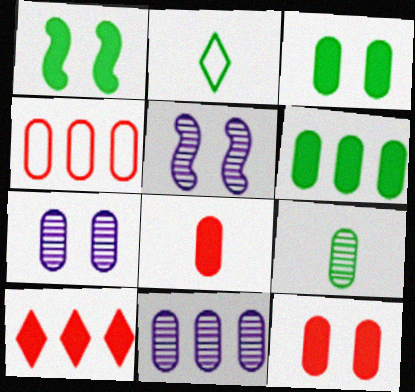[[4, 6, 11]]